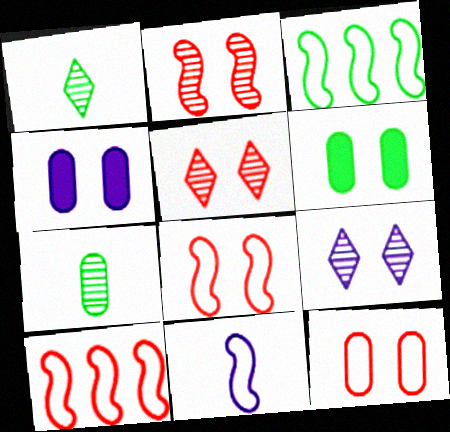[[1, 3, 6], 
[1, 4, 10], 
[3, 8, 11], 
[6, 8, 9]]